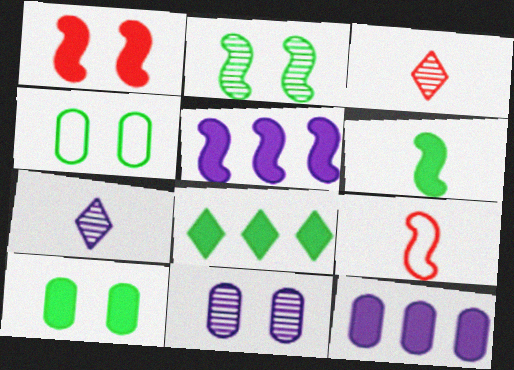[[1, 5, 6], 
[2, 5, 9], 
[3, 4, 5], 
[6, 8, 10], 
[8, 9, 11]]